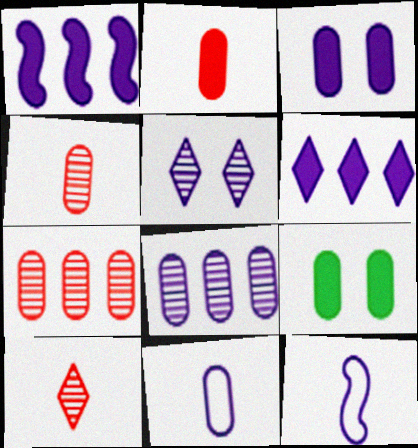[[1, 5, 11], 
[3, 8, 11], 
[7, 9, 11]]